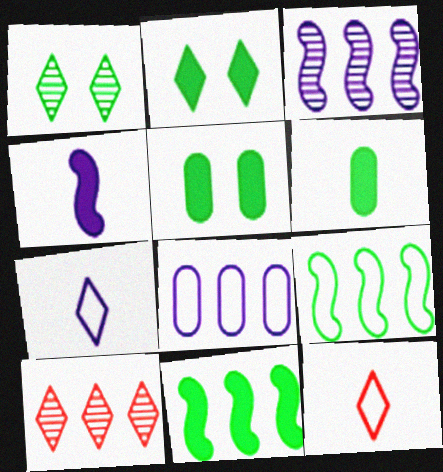[[1, 6, 9], 
[2, 6, 11], 
[2, 7, 10], 
[3, 5, 12], 
[8, 10, 11]]